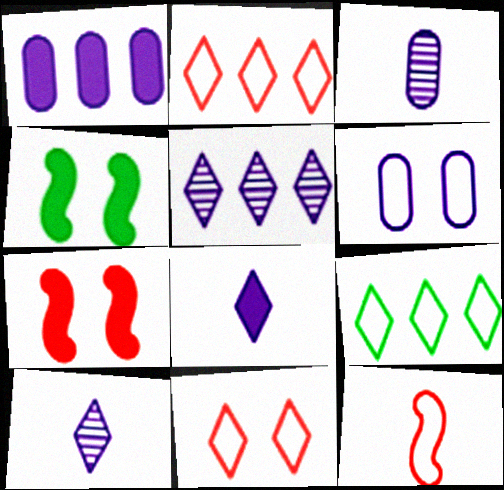[[1, 3, 6], 
[2, 3, 4], 
[3, 7, 9], 
[6, 9, 12]]